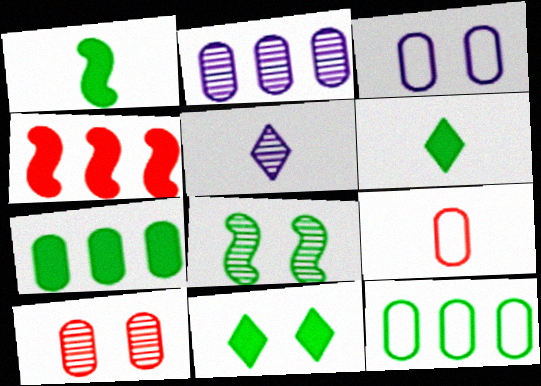[[1, 5, 9], 
[1, 7, 11], 
[3, 9, 12], 
[6, 8, 12]]